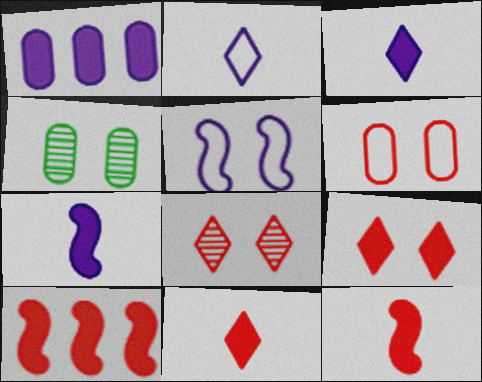[[2, 4, 10], 
[4, 5, 9]]